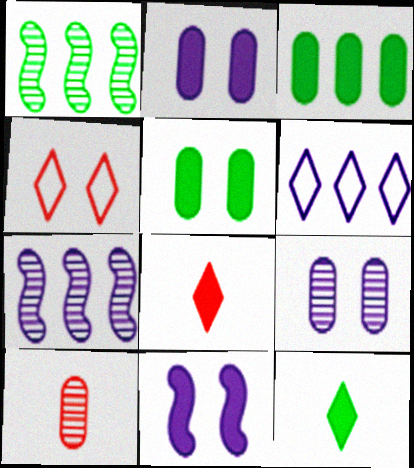[[3, 8, 11]]